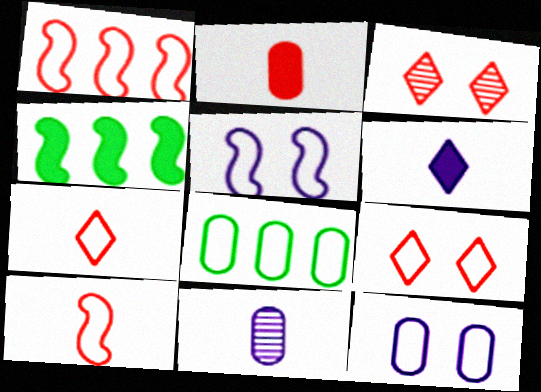[[1, 2, 3], 
[4, 9, 11], 
[5, 7, 8]]